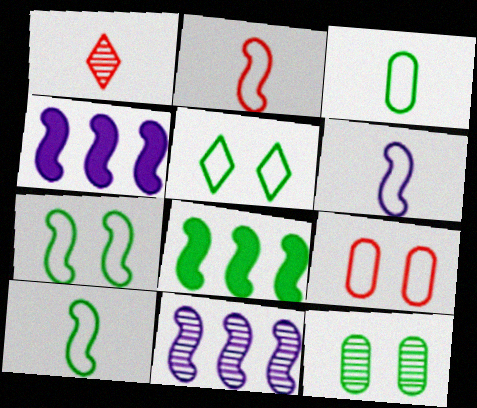[[1, 11, 12], 
[2, 6, 10]]